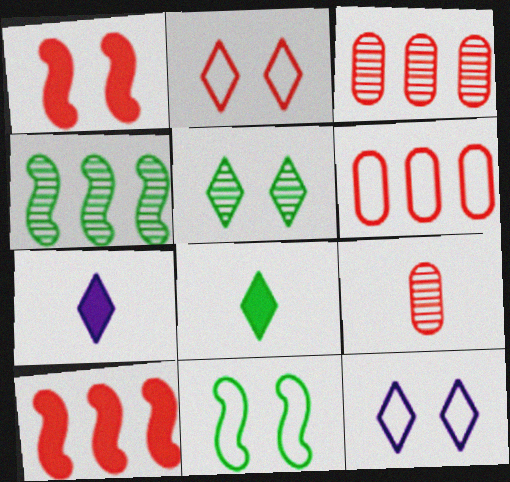[[2, 9, 10], 
[3, 7, 11]]